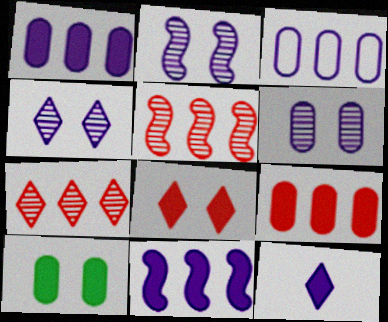[[2, 3, 12], 
[2, 4, 6]]